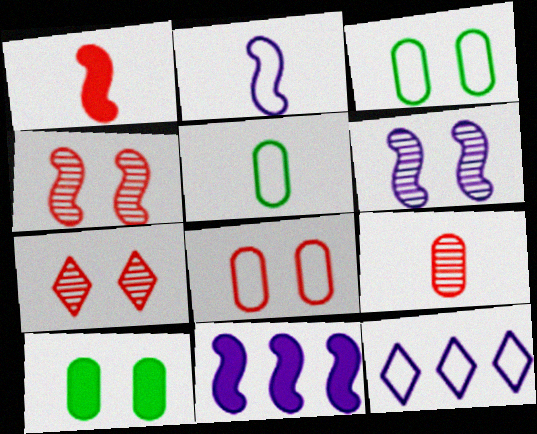[[2, 6, 11], 
[5, 7, 11]]